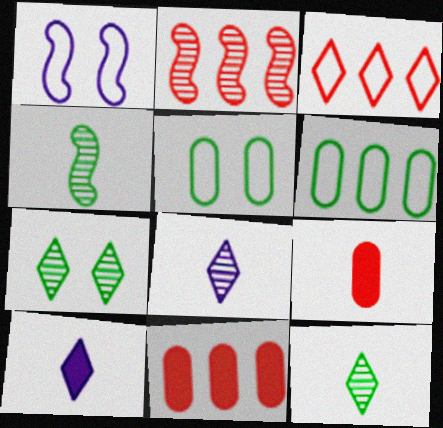[[1, 11, 12], 
[2, 3, 11], 
[2, 5, 10], 
[3, 7, 10]]